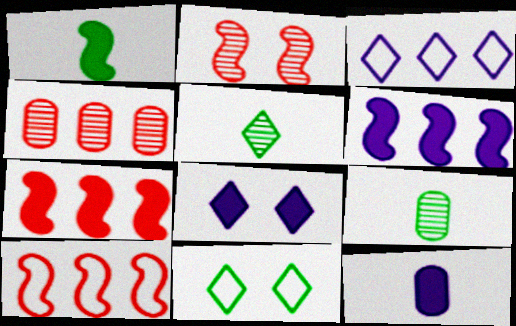[[6, 8, 12], 
[8, 9, 10]]